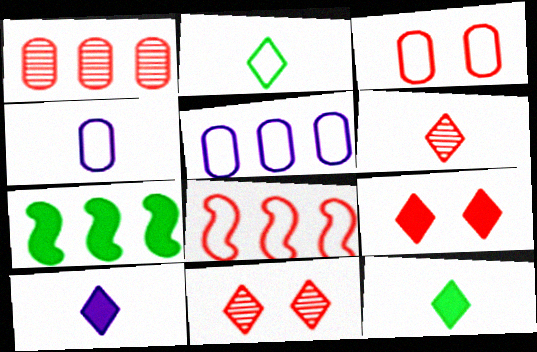[[2, 6, 10], 
[4, 7, 11]]